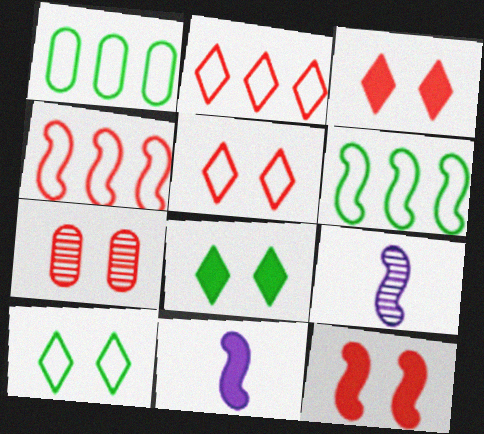[[1, 3, 9], 
[5, 7, 12], 
[6, 9, 12]]